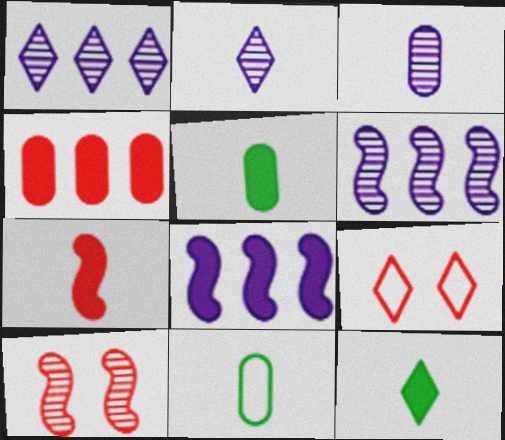[[1, 9, 12], 
[2, 7, 11], 
[5, 6, 9]]